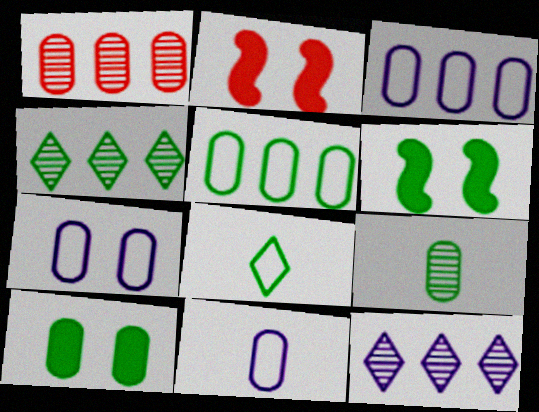[[1, 10, 11], 
[2, 4, 11], 
[3, 7, 11], 
[5, 9, 10]]